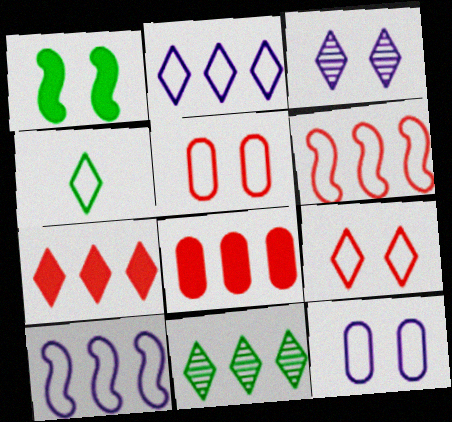[[1, 3, 5], 
[2, 4, 9], 
[2, 7, 11], 
[3, 4, 7], 
[4, 5, 10], 
[4, 6, 12], 
[8, 10, 11]]